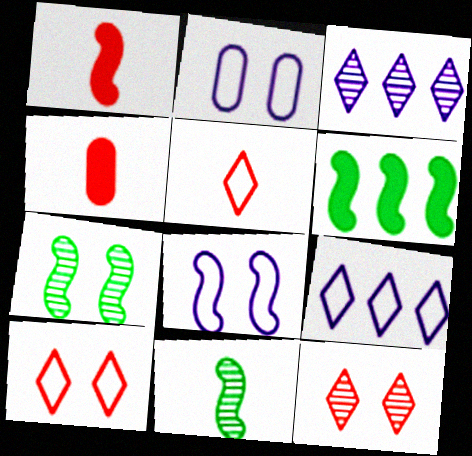[[4, 7, 9]]